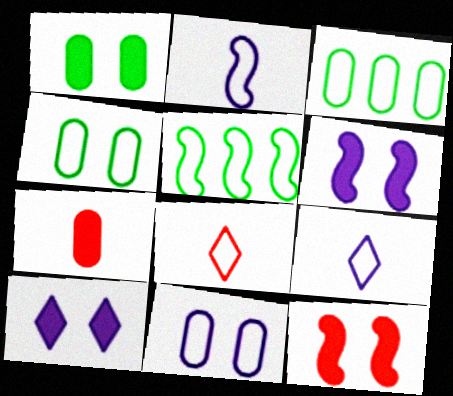[[1, 10, 12], 
[5, 8, 11]]